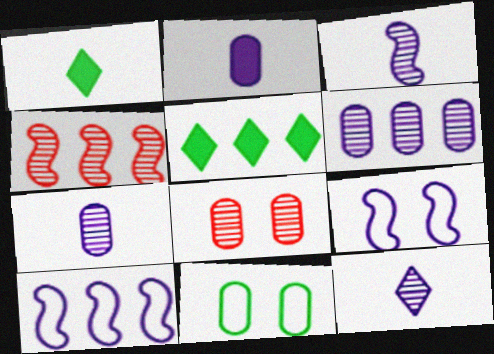[[1, 8, 10], 
[3, 7, 12]]